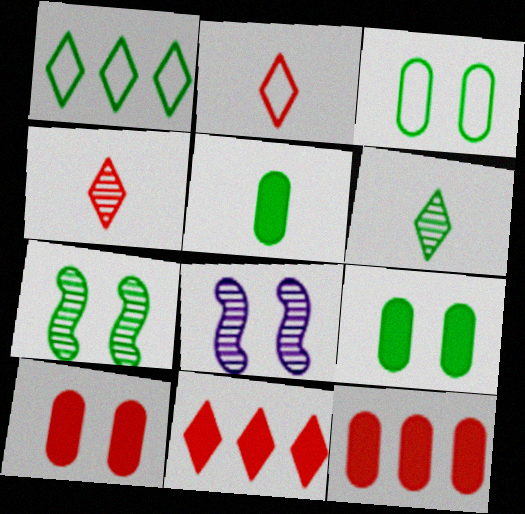[[1, 5, 7]]